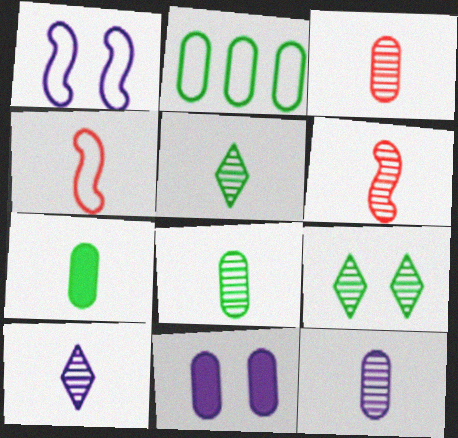[[2, 3, 11], 
[3, 8, 12], 
[4, 7, 10], 
[5, 6, 12], 
[6, 8, 10]]